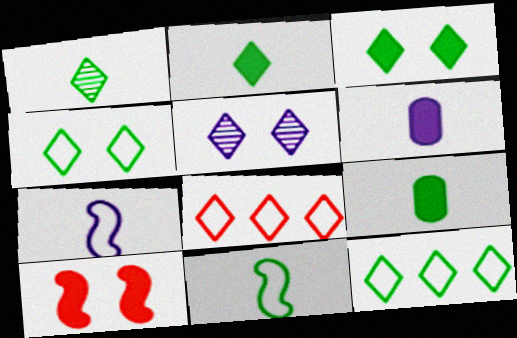[[1, 3, 12], 
[1, 9, 11], 
[2, 5, 8]]